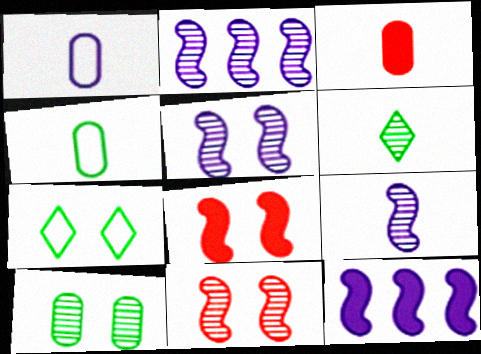[[2, 3, 7], 
[2, 5, 9]]